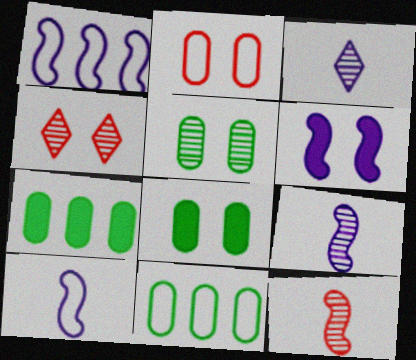[[1, 6, 9], 
[4, 7, 10]]